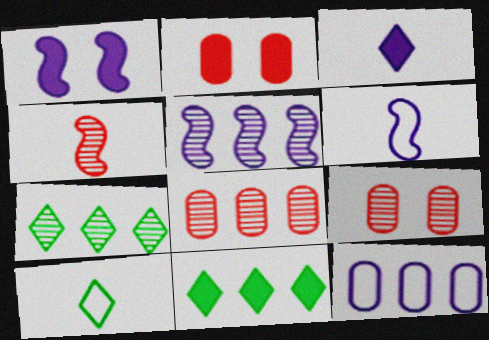[[1, 5, 6], 
[1, 8, 10], 
[2, 5, 10], 
[2, 6, 7], 
[5, 7, 8], 
[6, 9, 11]]